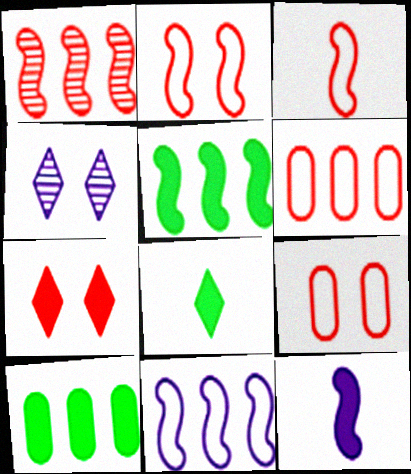[[1, 5, 11], 
[3, 4, 10], 
[7, 10, 12]]